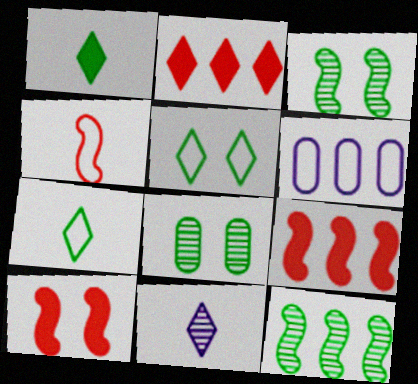[[2, 5, 11], 
[2, 6, 12], 
[4, 5, 6]]